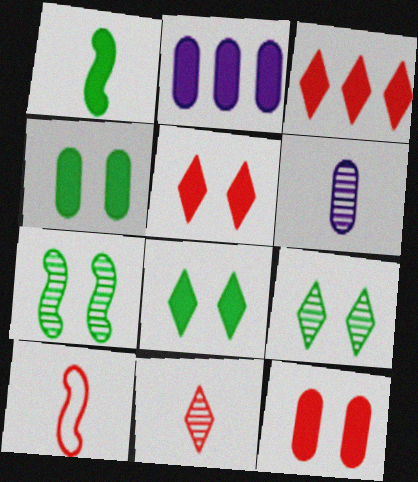[[1, 2, 5], 
[2, 9, 10]]